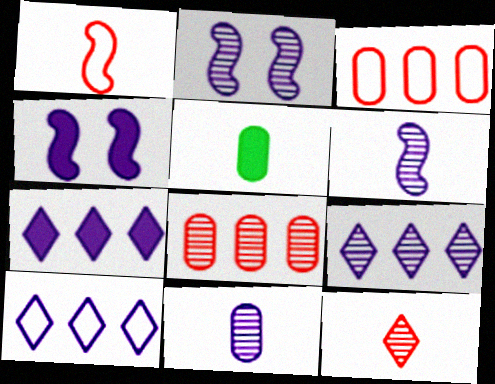[[2, 9, 11], 
[4, 10, 11], 
[7, 9, 10]]